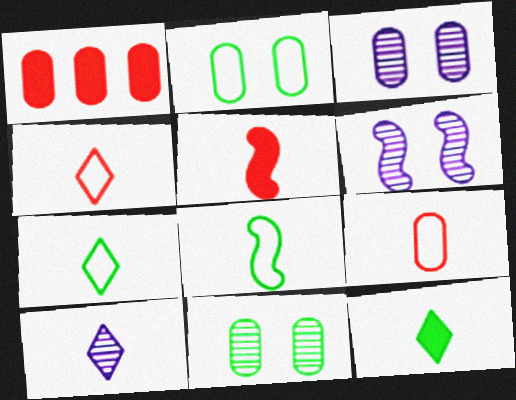[[1, 6, 7], 
[4, 10, 12]]